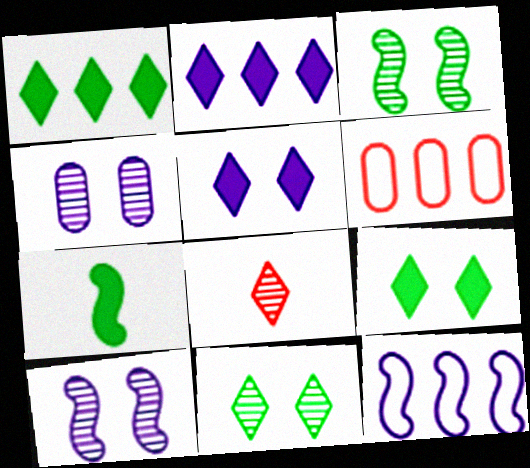[]